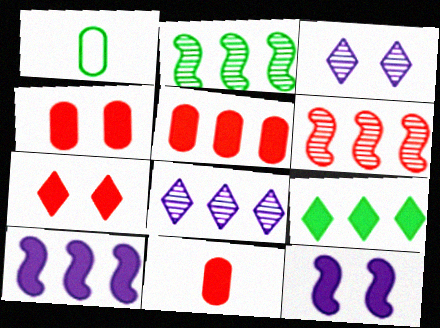[[4, 5, 11], 
[5, 9, 10], 
[9, 11, 12]]